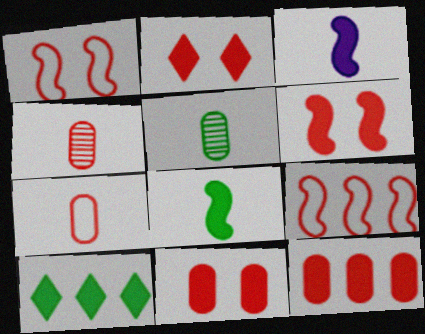[[2, 4, 9], 
[2, 6, 11], 
[3, 10, 11]]